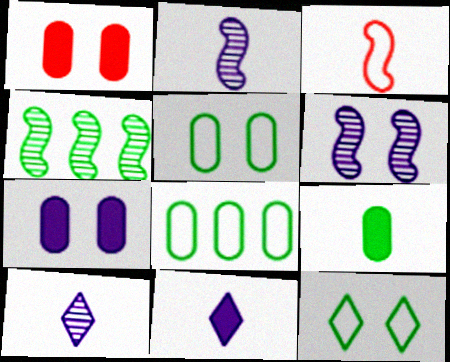[[1, 6, 12], 
[3, 9, 10], 
[4, 9, 12]]